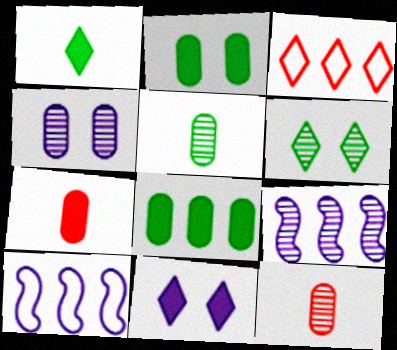[[3, 8, 9], 
[6, 7, 10], 
[6, 9, 12]]